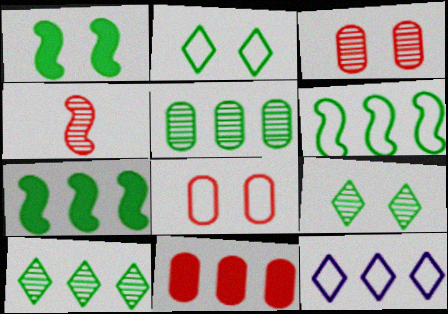[]